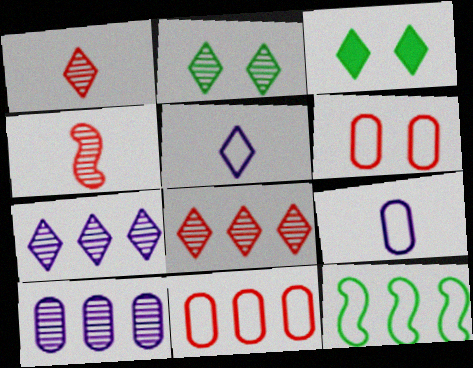[[1, 2, 7], 
[2, 4, 10], 
[3, 5, 8], 
[5, 6, 12]]